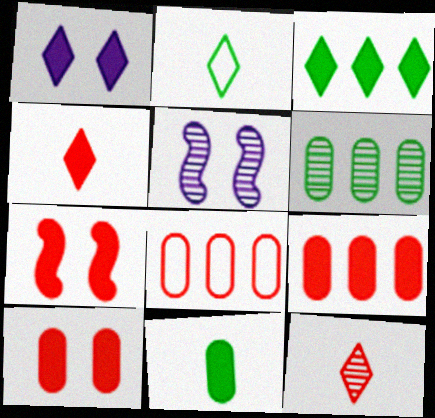[[1, 3, 4], 
[2, 5, 9], 
[4, 7, 9], 
[5, 6, 12], 
[7, 8, 12]]